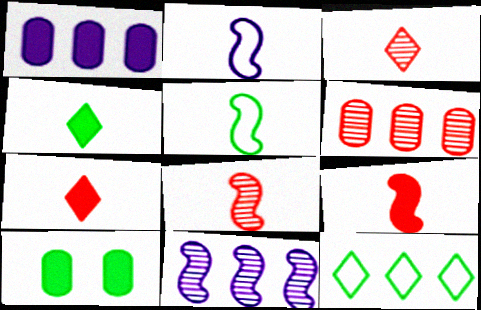[]